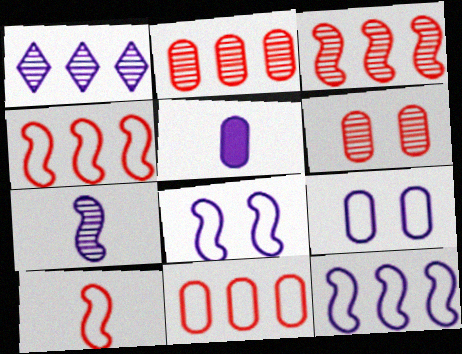[[1, 5, 8]]